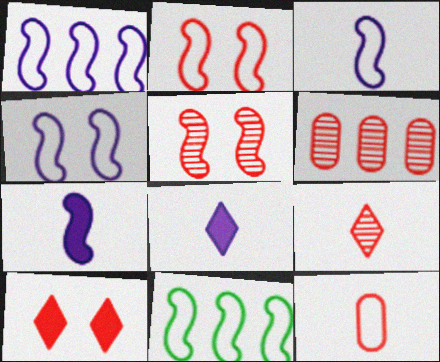[[1, 3, 4], 
[2, 3, 11], 
[5, 6, 9], 
[5, 7, 11]]